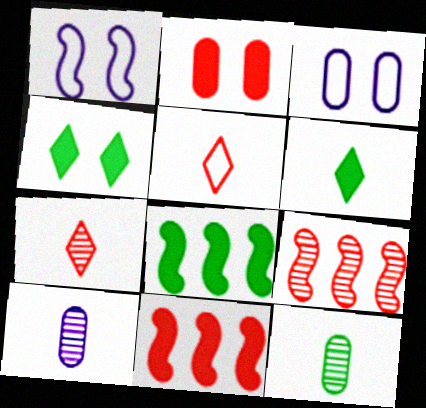[[2, 5, 9], 
[3, 6, 9], 
[3, 7, 8]]